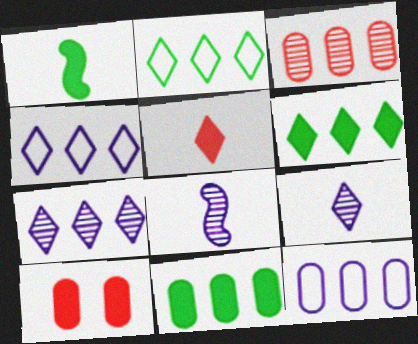[[2, 8, 10], 
[3, 11, 12]]